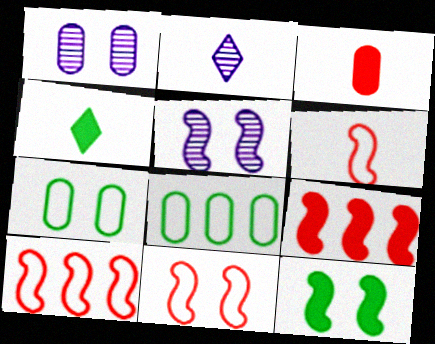[[1, 3, 8], 
[1, 4, 10], 
[2, 7, 9], 
[5, 11, 12], 
[6, 10, 11]]